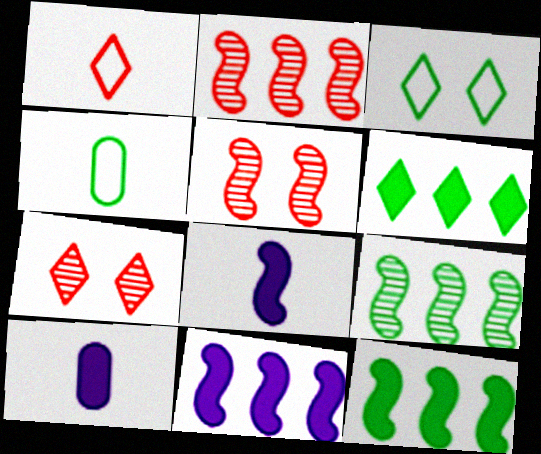[[2, 3, 10], 
[4, 7, 11]]